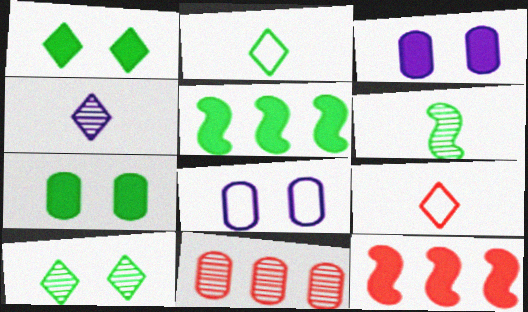[]